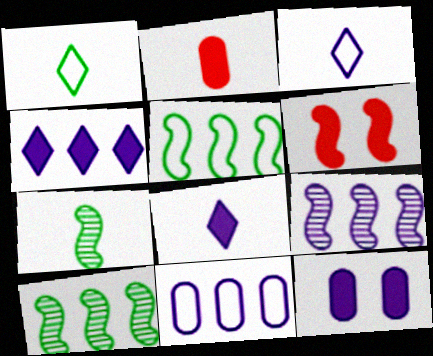[[2, 3, 7], 
[3, 9, 12], 
[4, 9, 11]]